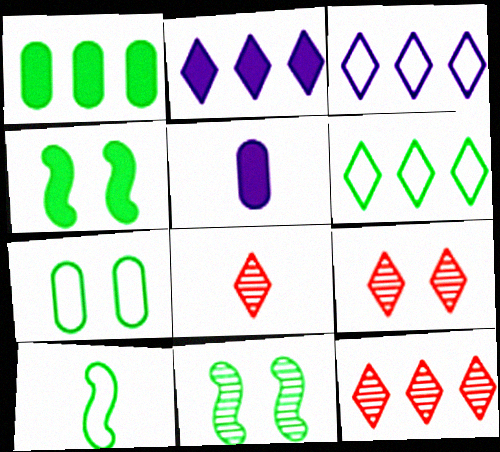[[2, 6, 12], 
[5, 8, 10], 
[6, 7, 10], 
[8, 9, 12]]